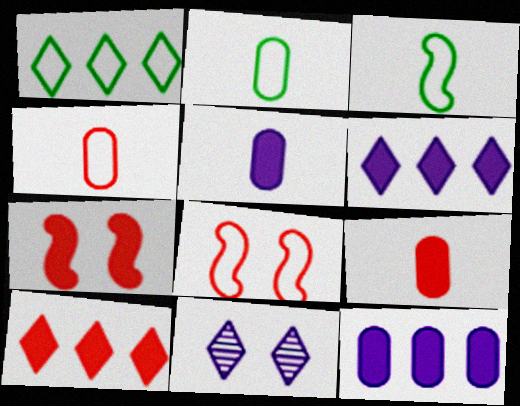[[7, 9, 10]]